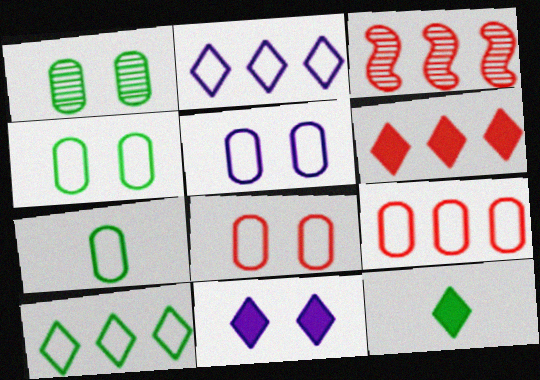[[3, 5, 12], 
[3, 6, 9], 
[3, 7, 11], 
[4, 5, 8], 
[5, 7, 9], 
[6, 11, 12]]